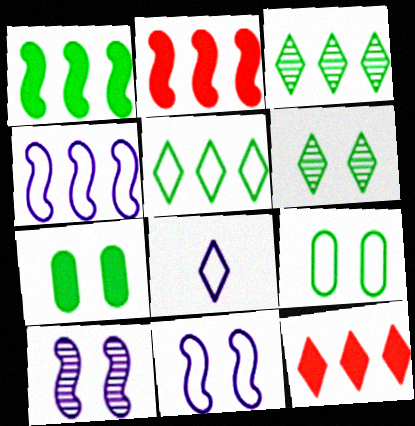[[6, 8, 12]]